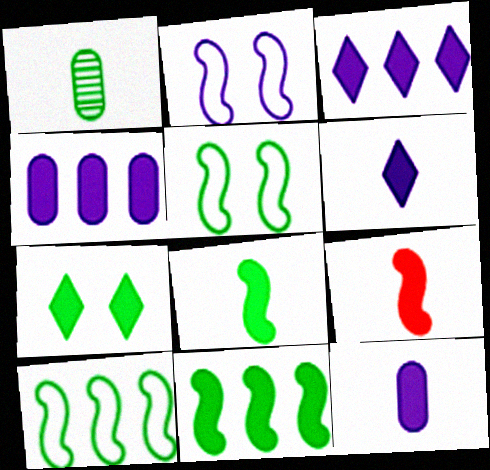[[1, 7, 10], 
[4, 7, 9]]